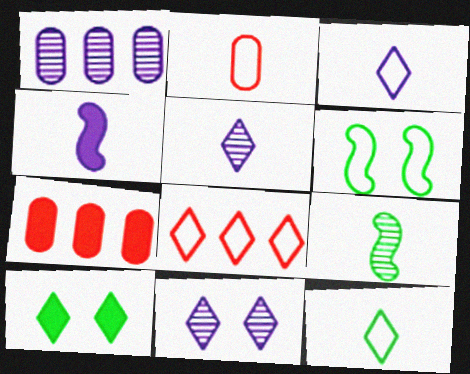[[4, 7, 10], 
[5, 6, 7], 
[5, 8, 10]]